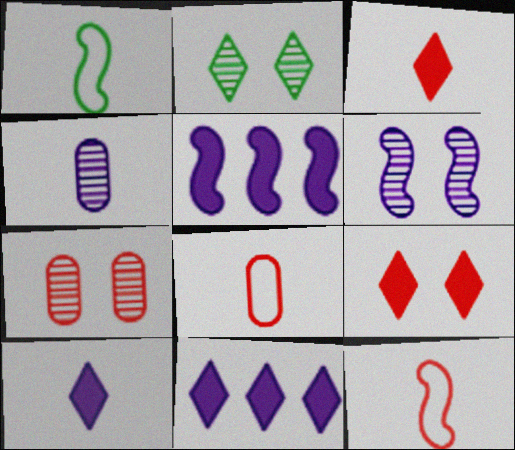[[1, 3, 4], 
[1, 7, 11], 
[2, 5, 8], 
[2, 6, 7]]